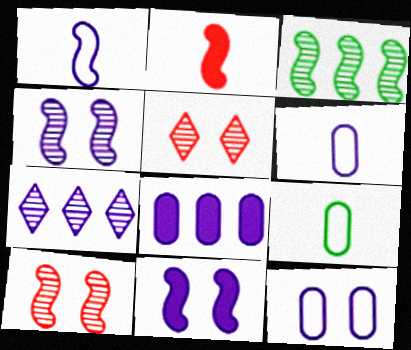[[6, 7, 11]]